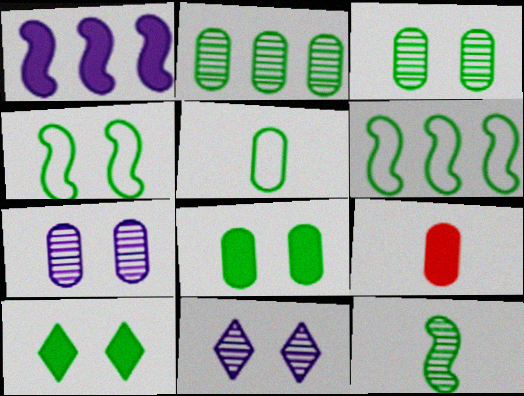[[1, 9, 10], 
[2, 5, 8], 
[3, 4, 10], 
[6, 9, 11]]